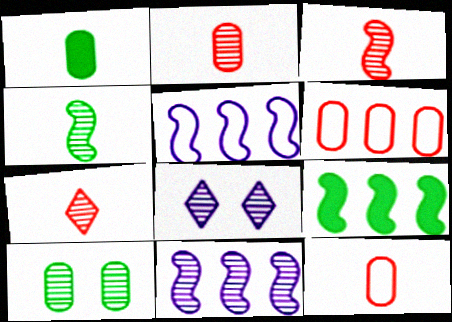[[2, 3, 7], 
[7, 10, 11], 
[8, 9, 12]]